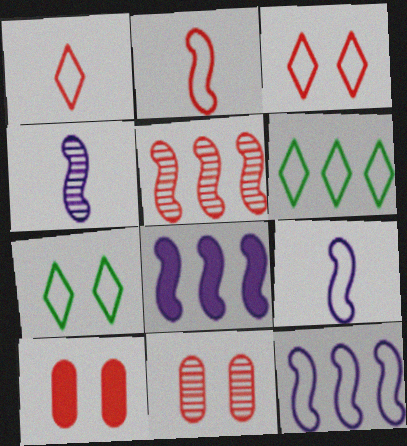[[1, 5, 10], 
[4, 6, 10]]